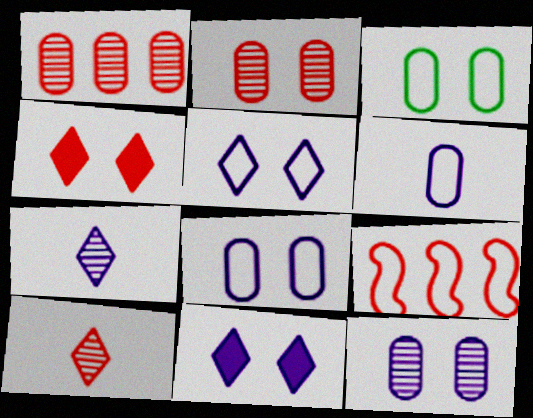[]